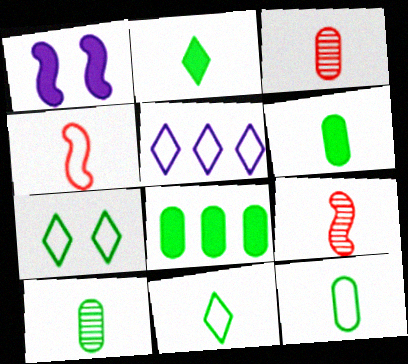[[6, 10, 12]]